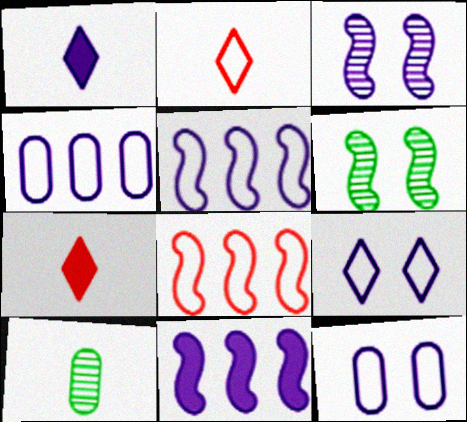[[1, 3, 4], 
[4, 6, 7]]